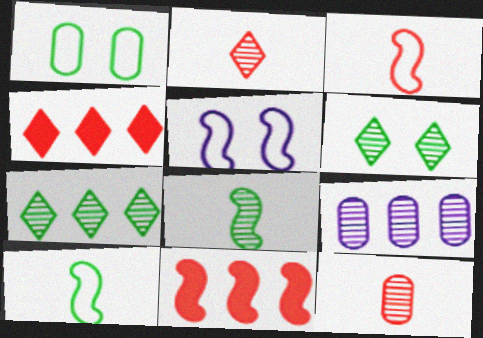[[5, 8, 11]]